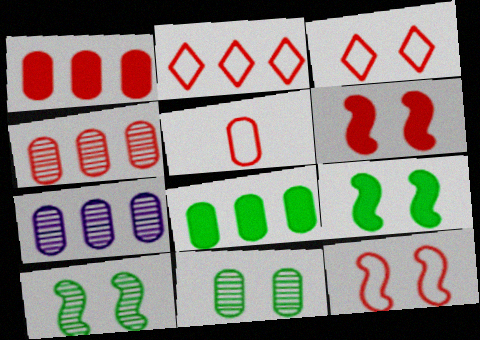[[2, 5, 12]]